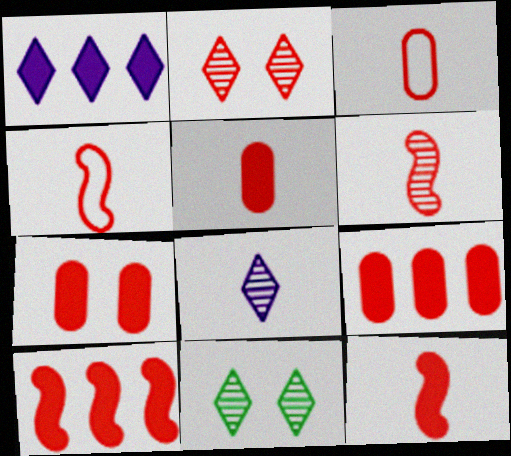[[2, 3, 10], 
[2, 4, 9], 
[4, 6, 12], 
[5, 7, 9]]